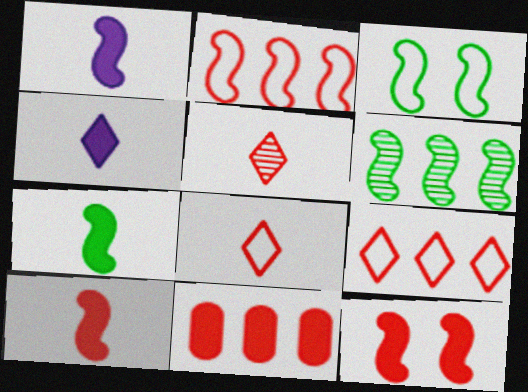[[1, 7, 10], 
[3, 6, 7]]